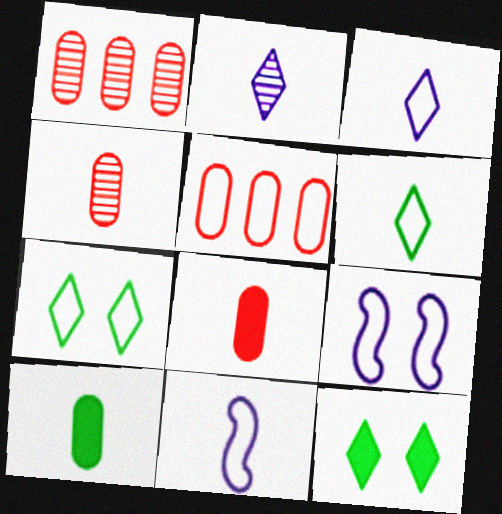[[1, 11, 12], 
[5, 6, 9], 
[5, 7, 11]]